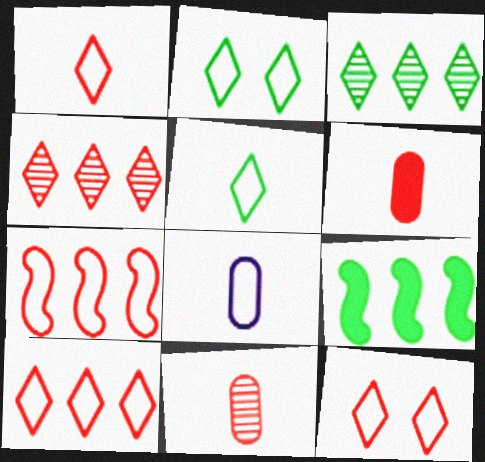[[1, 10, 12], 
[2, 7, 8]]